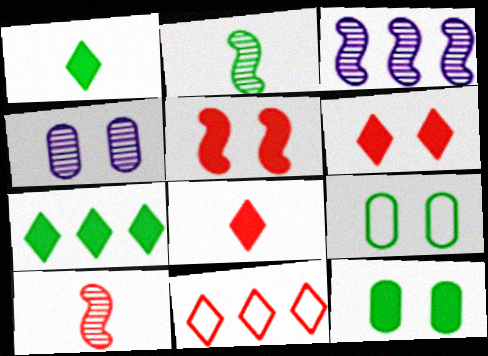[[2, 7, 9], 
[3, 8, 9]]